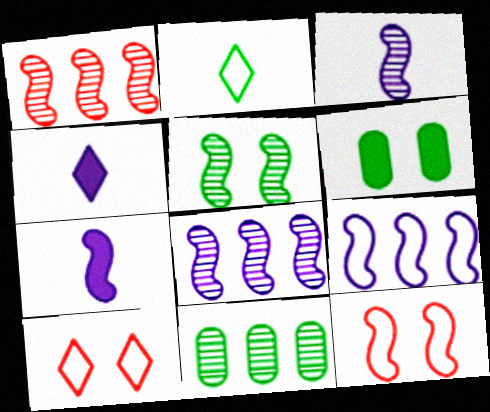[[1, 3, 5], 
[4, 11, 12], 
[7, 10, 11]]